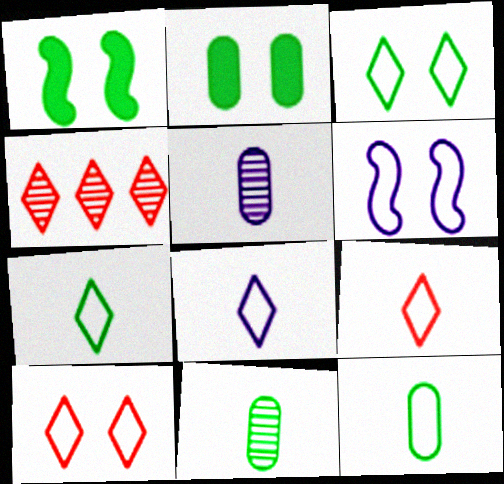[[7, 8, 9]]